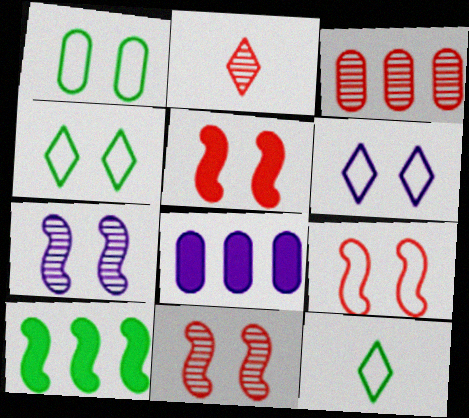[[1, 6, 9], 
[2, 3, 11], 
[5, 9, 11], 
[8, 11, 12]]